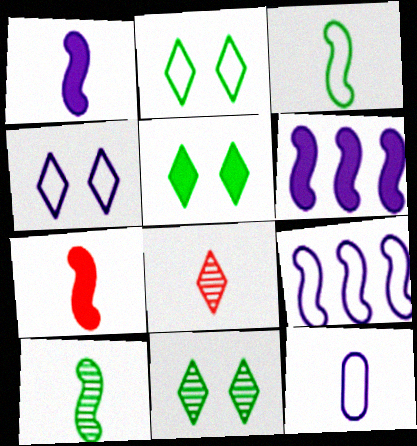[[2, 5, 11], 
[4, 9, 12]]